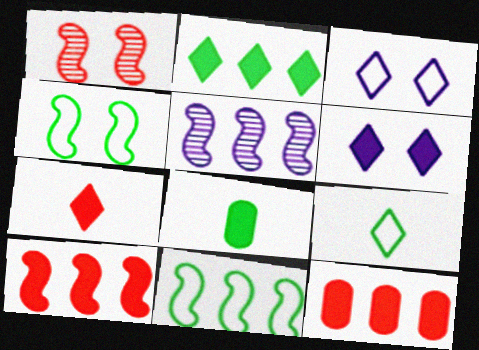[[2, 6, 7], 
[5, 10, 11], 
[6, 8, 10]]